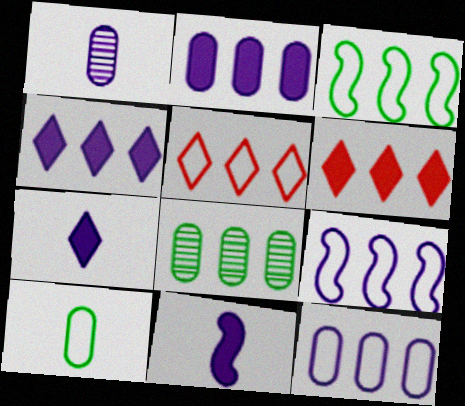[[3, 5, 12], 
[6, 8, 9]]